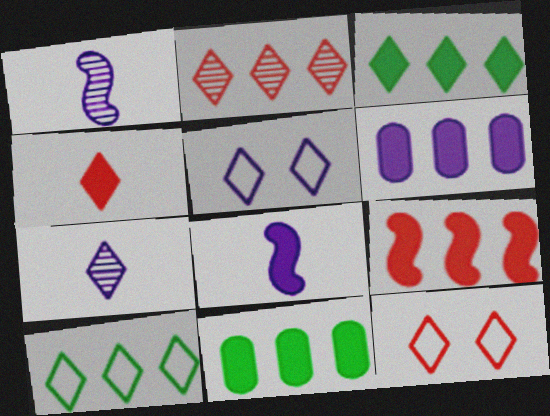[[1, 5, 6], 
[1, 11, 12], 
[2, 4, 12], 
[3, 6, 9], 
[3, 7, 12]]